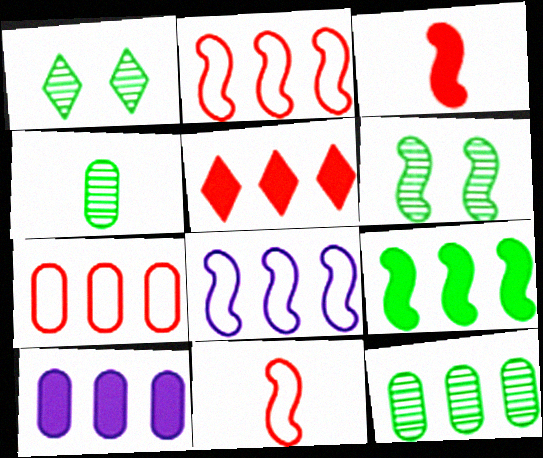[[1, 10, 11], 
[3, 6, 8], 
[5, 8, 12], 
[5, 9, 10], 
[7, 10, 12]]